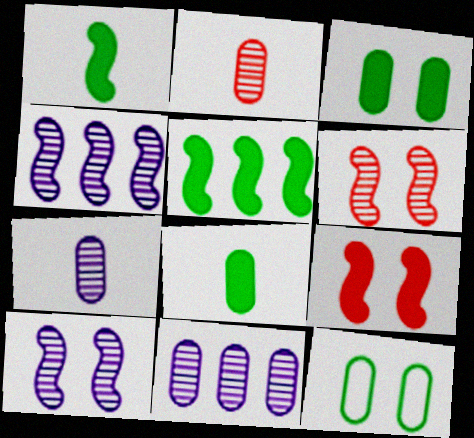[]